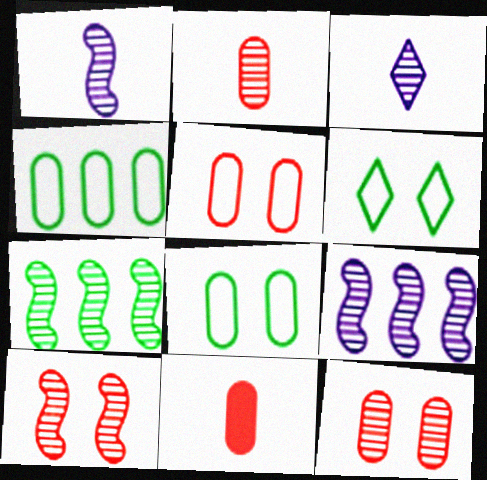[[1, 7, 10], 
[3, 7, 12], 
[6, 9, 11]]